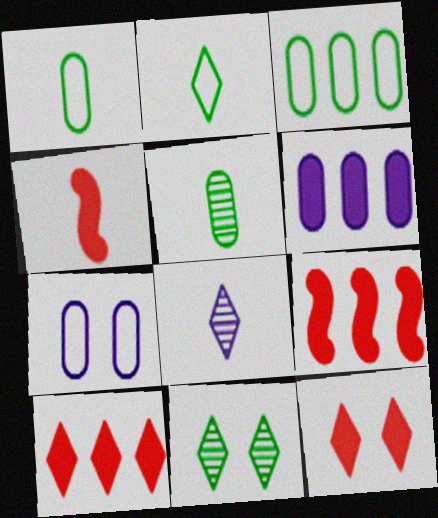[[1, 4, 8]]